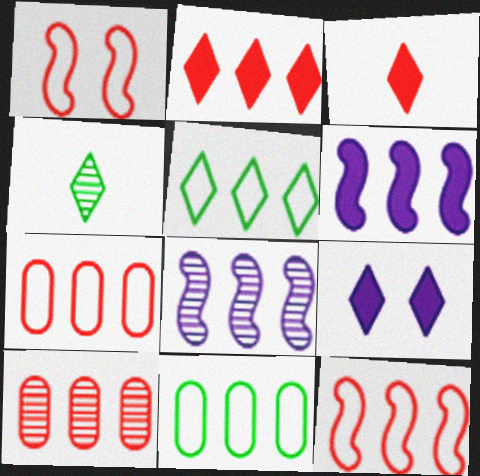[[1, 3, 10], 
[2, 8, 11], 
[2, 10, 12], 
[5, 6, 10]]